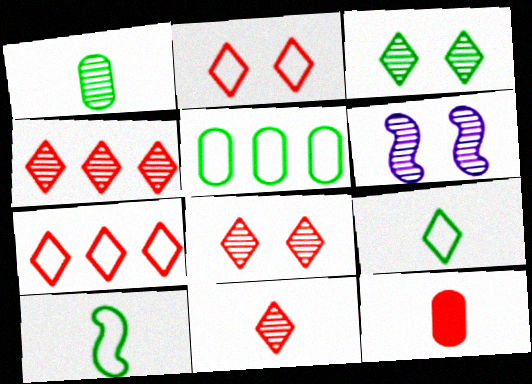[[1, 4, 6], 
[4, 8, 11]]